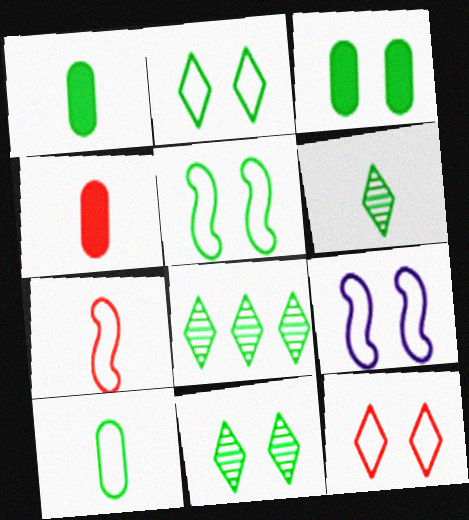[[1, 5, 8], 
[3, 5, 11], 
[4, 8, 9], 
[6, 8, 11]]